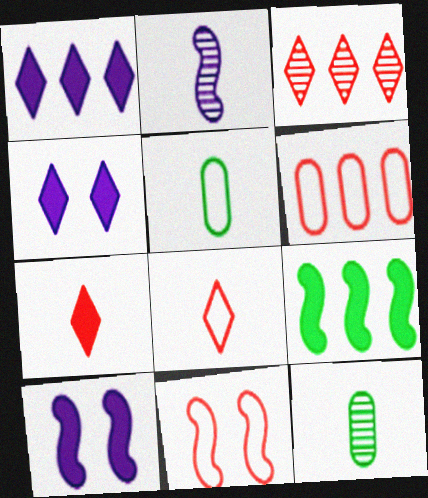[[1, 11, 12], 
[2, 5, 7], 
[2, 9, 11], 
[3, 5, 10], 
[6, 8, 11]]